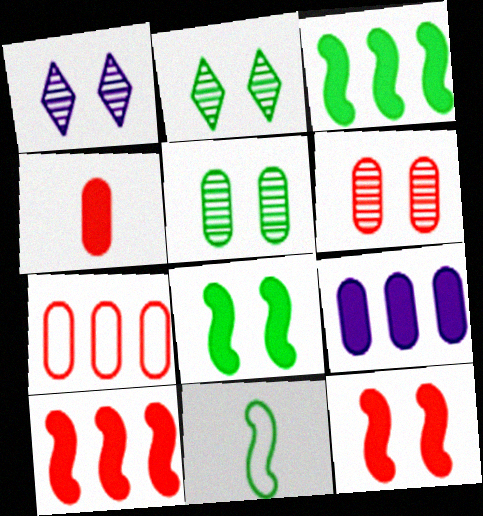[[4, 6, 7]]